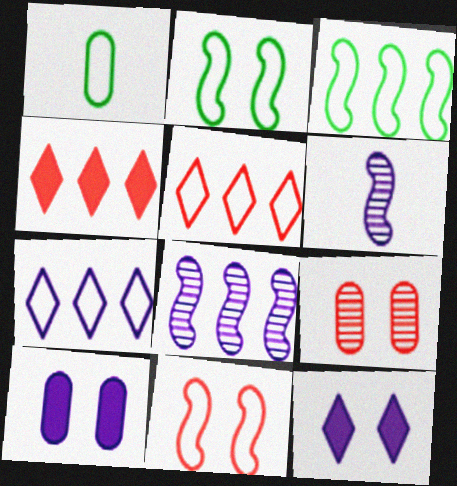[[1, 7, 11], 
[2, 9, 12], 
[6, 7, 10]]